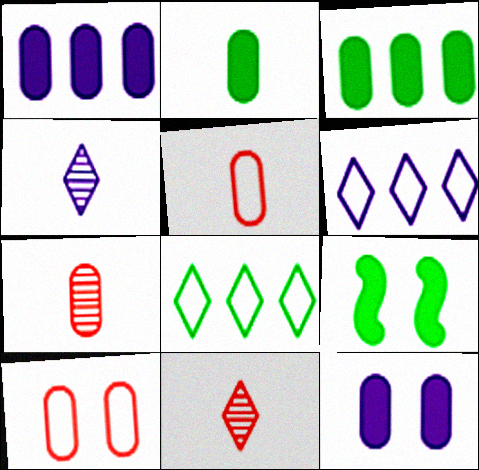[[6, 7, 9]]